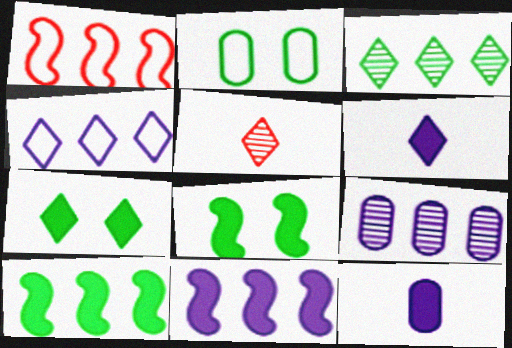[[2, 5, 11], 
[4, 5, 7], 
[4, 9, 11]]